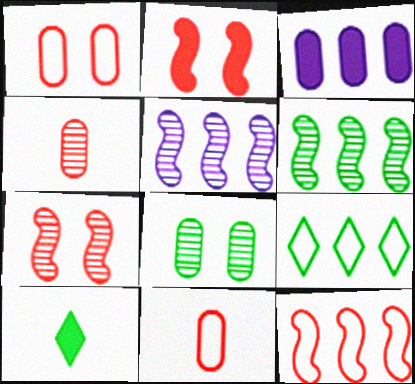[[1, 5, 10], 
[2, 3, 10], 
[3, 8, 11]]